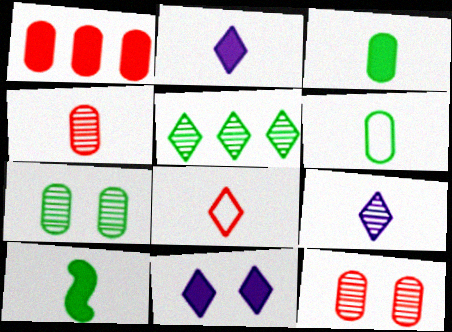[[1, 10, 11], 
[5, 8, 11]]